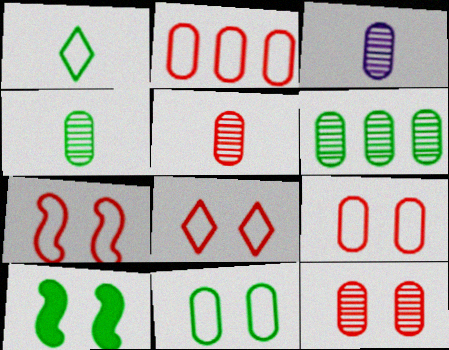[[1, 6, 10], 
[3, 4, 5], 
[3, 6, 12], 
[7, 8, 9]]